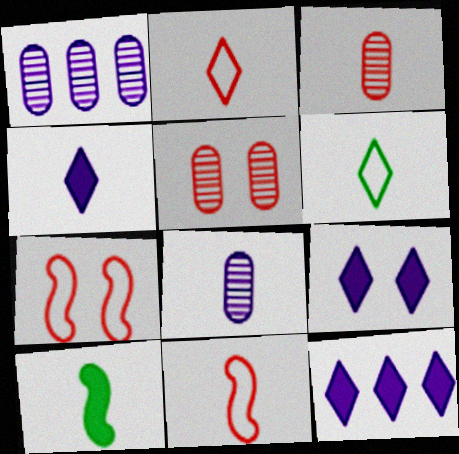[[2, 8, 10], 
[4, 9, 12]]